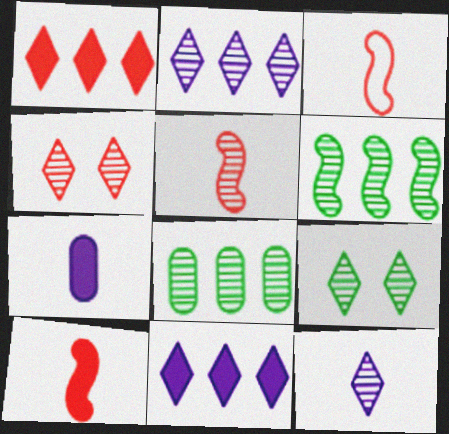[[3, 5, 10]]